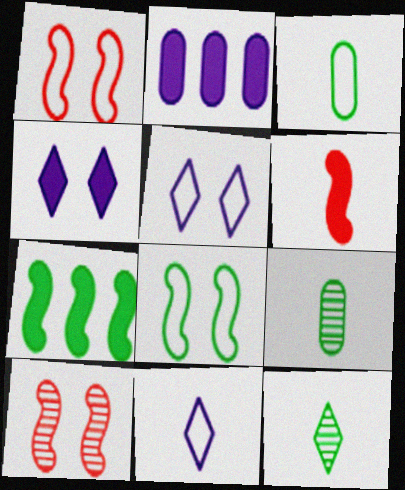[[1, 2, 12], 
[6, 9, 11]]